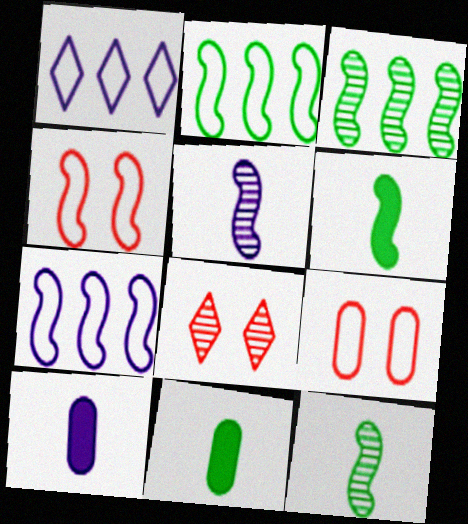[[2, 8, 10], 
[7, 8, 11]]